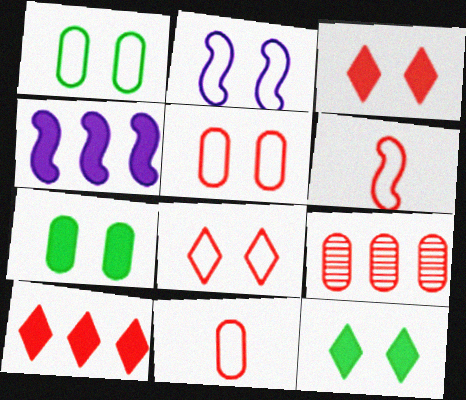[[1, 2, 8], 
[3, 6, 9]]